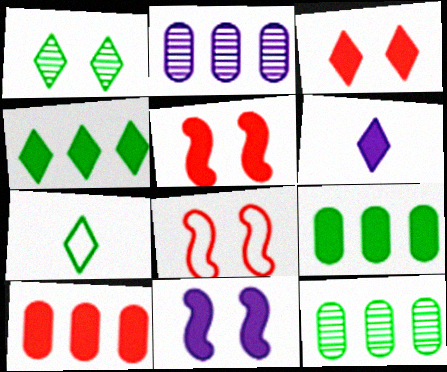[[1, 4, 7], 
[2, 5, 7], 
[3, 4, 6], 
[5, 6, 9], 
[6, 8, 12]]